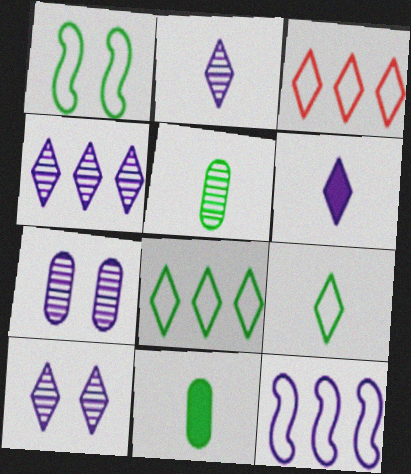[[2, 4, 10], 
[6, 7, 12]]